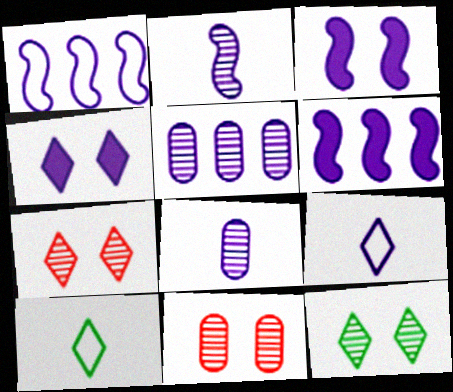[[1, 2, 3], 
[1, 4, 8], 
[3, 5, 9], 
[6, 10, 11]]